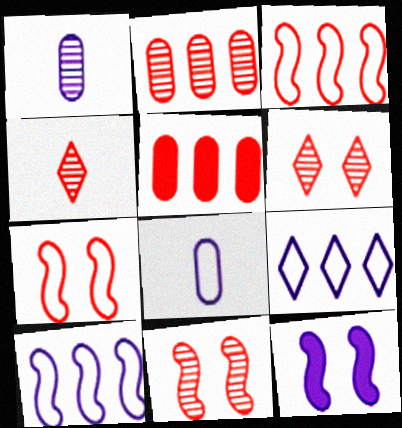[[1, 9, 12], 
[2, 4, 11], 
[4, 5, 7]]